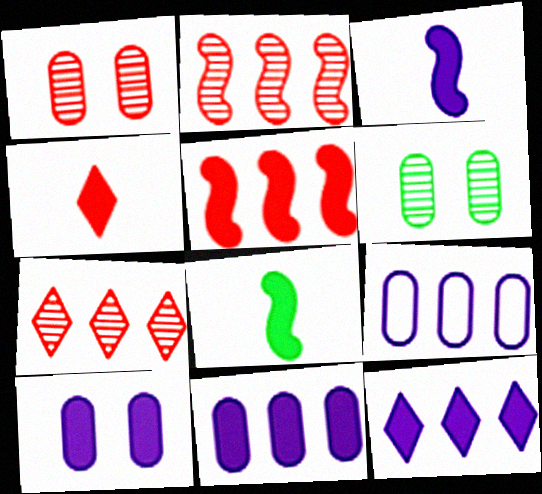[[3, 10, 12]]